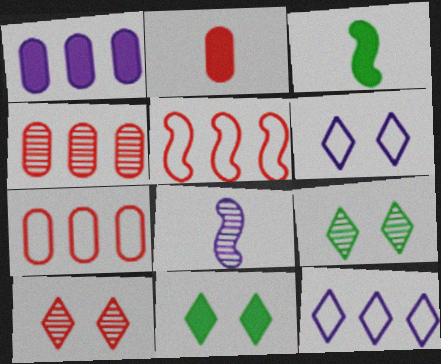[[1, 6, 8], 
[2, 5, 10], 
[3, 4, 6], 
[4, 8, 9], 
[6, 10, 11], 
[7, 8, 11]]